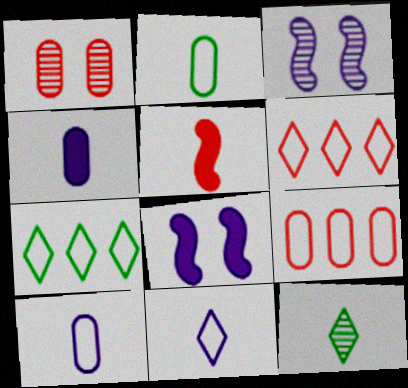[[1, 5, 6], 
[5, 10, 12], 
[8, 9, 12]]